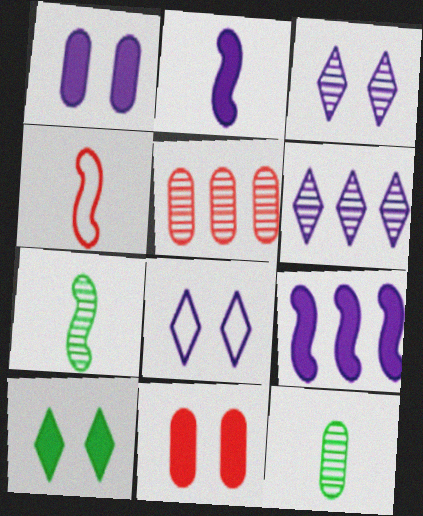[[2, 4, 7], 
[3, 5, 7]]